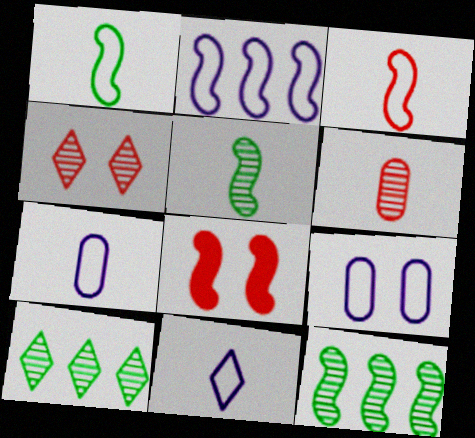[[2, 5, 8], 
[2, 9, 11], 
[7, 8, 10]]